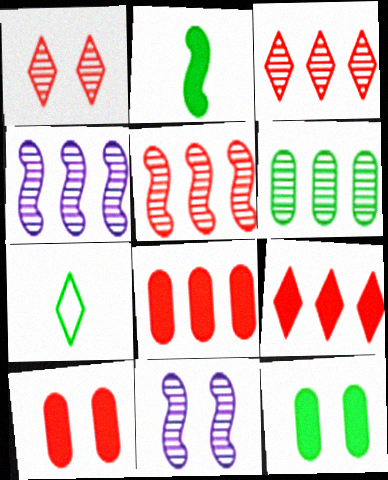[[3, 4, 6], 
[4, 7, 10], 
[7, 8, 11]]